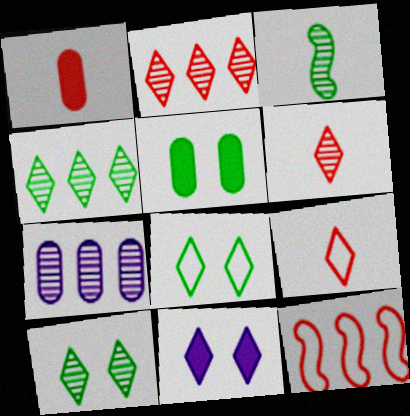[[4, 9, 11]]